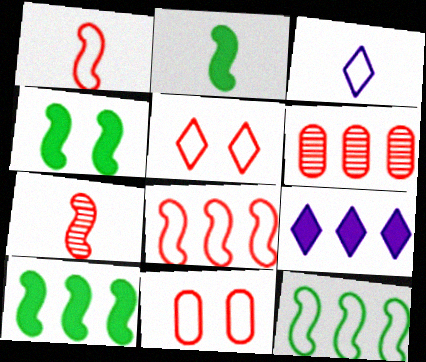[[2, 4, 10], 
[3, 4, 6], 
[3, 11, 12], 
[6, 9, 12]]